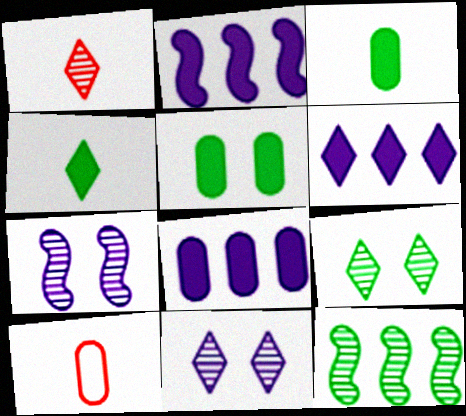[[2, 6, 8], 
[2, 9, 10]]